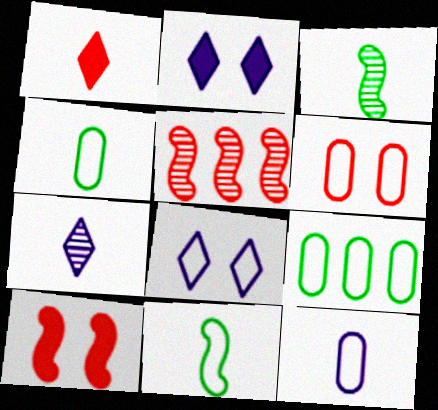[[1, 3, 12], 
[1, 5, 6], 
[2, 4, 5], 
[6, 9, 12], 
[7, 9, 10]]